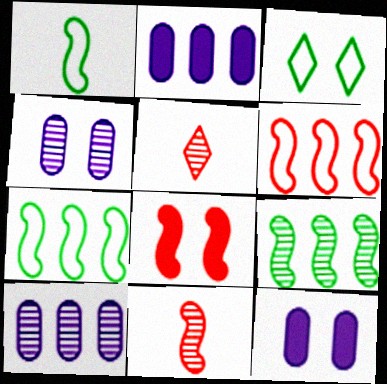[[2, 3, 11], 
[3, 4, 8], 
[4, 5, 9], 
[5, 7, 12], 
[6, 8, 11]]